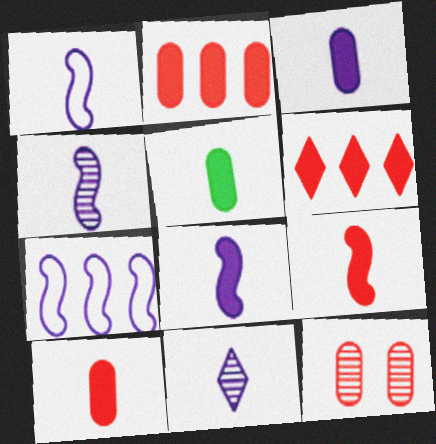[[1, 3, 11], 
[1, 4, 8], 
[3, 5, 10]]